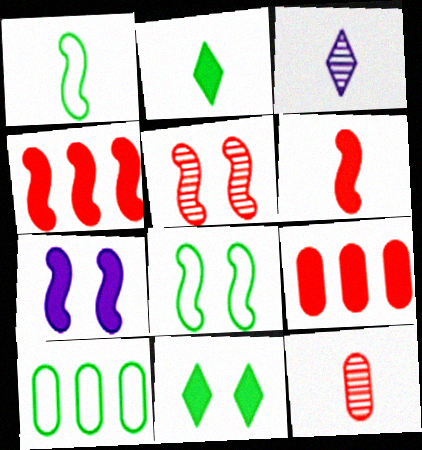[[2, 7, 9], 
[3, 8, 9], 
[5, 7, 8]]